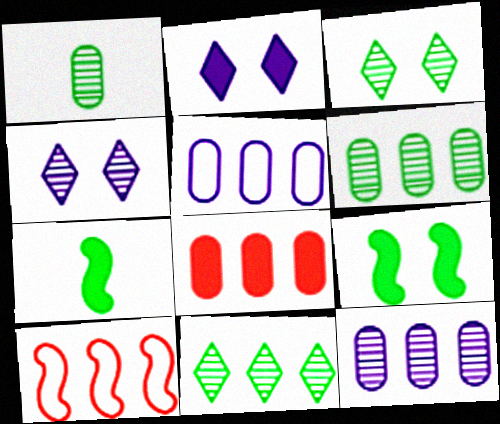[[1, 2, 10], 
[2, 7, 8], 
[5, 6, 8]]